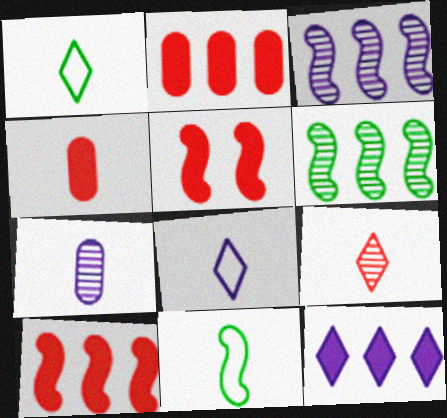[[3, 5, 11]]